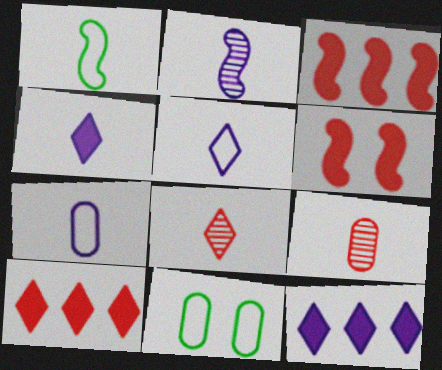[[1, 4, 9], 
[2, 4, 7], 
[2, 10, 11]]